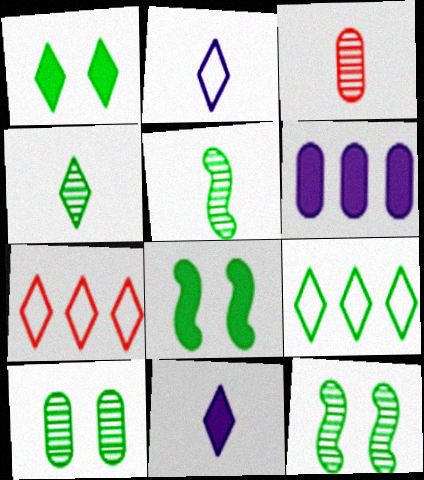[[1, 4, 9]]